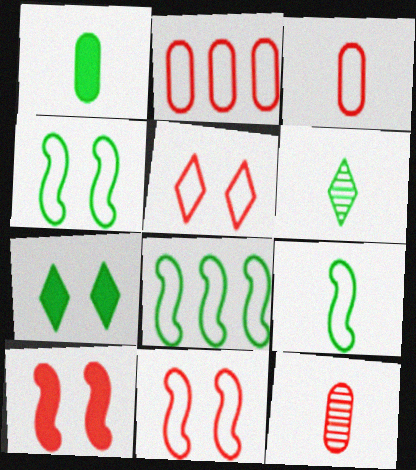[[1, 6, 9], 
[4, 8, 9]]